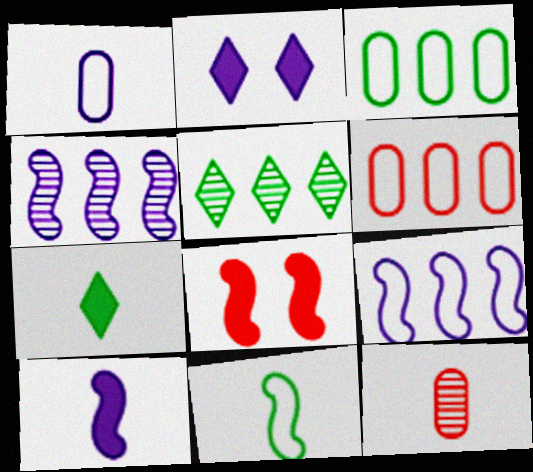[[1, 2, 4], 
[1, 5, 8], 
[4, 8, 11]]